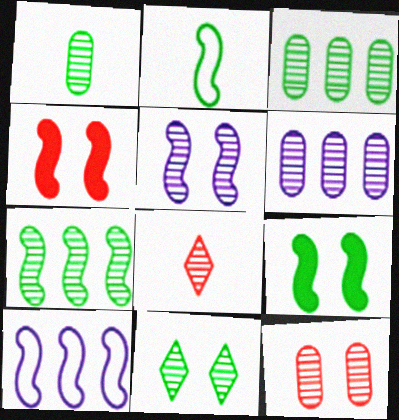[[1, 6, 12], 
[1, 7, 11], 
[2, 7, 9], 
[3, 5, 8], 
[5, 11, 12]]